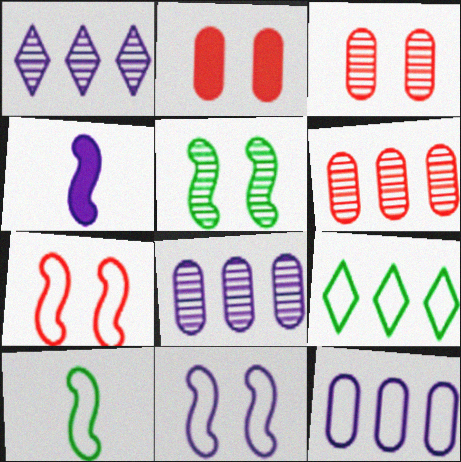[[1, 2, 10], 
[3, 4, 9]]